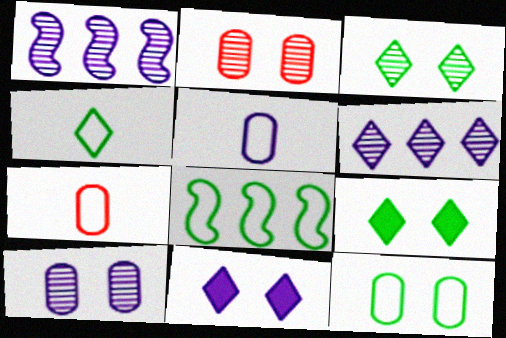[[1, 5, 11], 
[1, 7, 9], 
[4, 8, 12]]